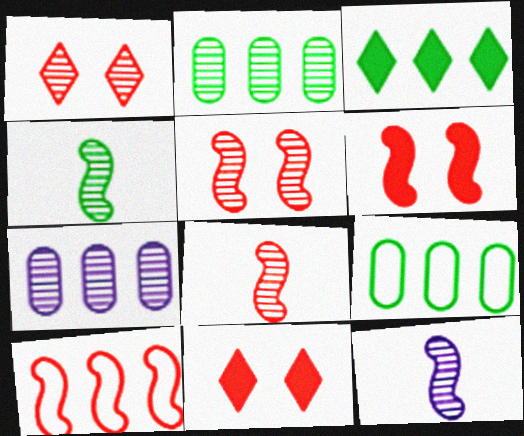[[1, 2, 12], 
[1, 4, 7], 
[3, 7, 10], 
[4, 8, 12], 
[6, 8, 10], 
[9, 11, 12]]